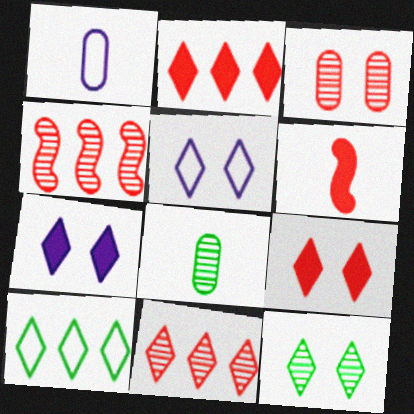[[5, 9, 12]]